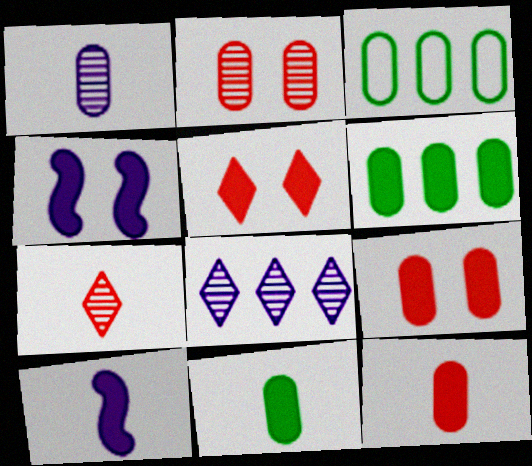[[1, 3, 9], 
[3, 4, 7], 
[5, 6, 10]]